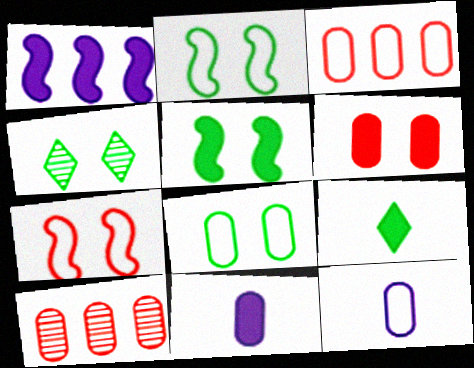[[1, 6, 9], 
[3, 8, 12], 
[4, 5, 8], 
[8, 10, 11]]